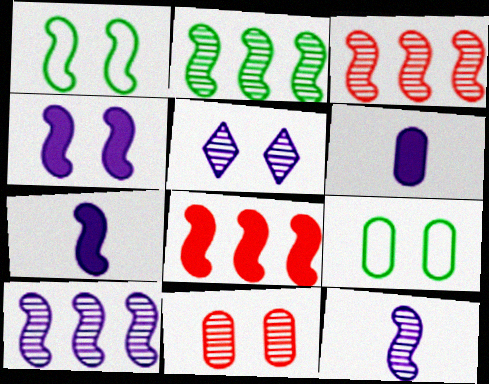[[1, 3, 7], 
[1, 8, 12], 
[2, 3, 10]]